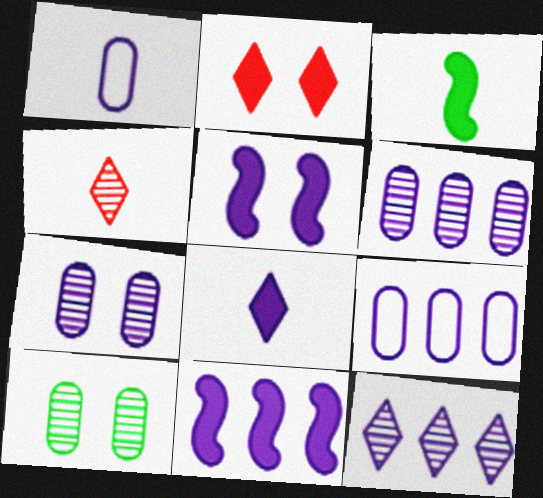[[1, 3, 4], 
[1, 5, 12], 
[9, 11, 12]]